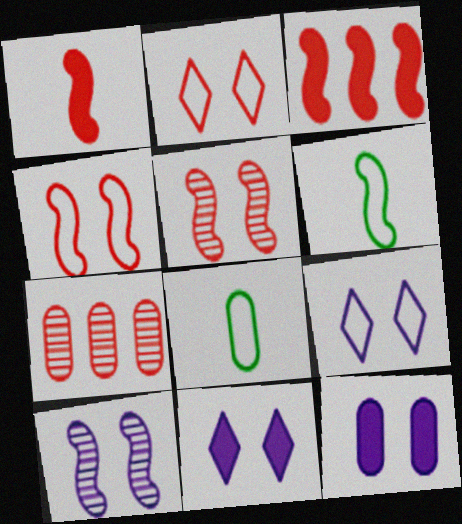[[1, 2, 7], 
[3, 6, 10], 
[6, 7, 11], 
[7, 8, 12], 
[9, 10, 12]]